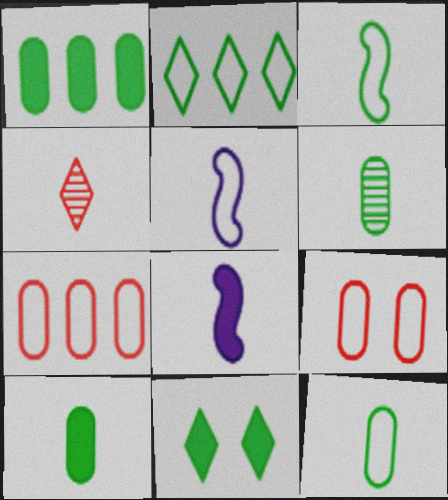[[2, 5, 9], 
[4, 5, 10], 
[4, 8, 12], 
[6, 10, 12]]